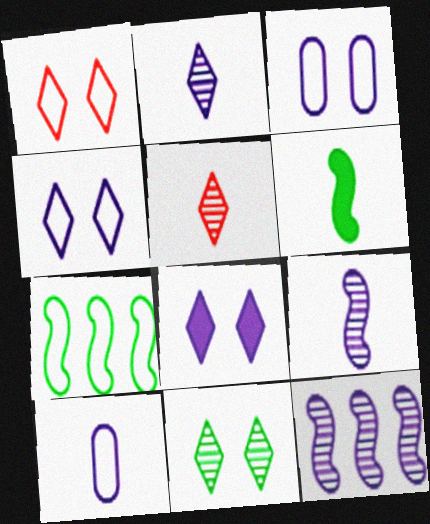[[1, 7, 10], 
[1, 8, 11], 
[5, 6, 10], 
[8, 10, 12]]